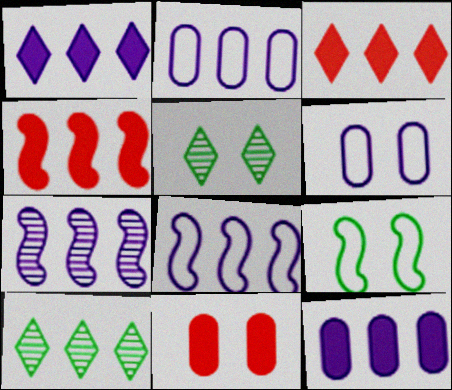[[1, 2, 7], 
[2, 4, 10]]